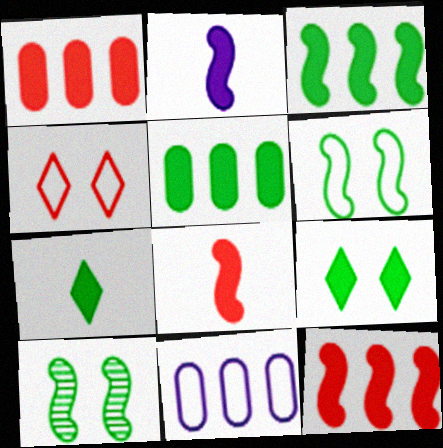[[1, 2, 9]]